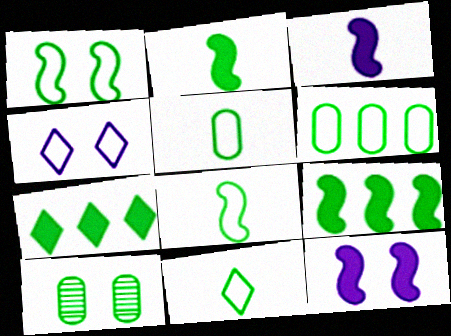[[1, 6, 11], 
[5, 8, 11], 
[7, 8, 10], 
[9, 10, 11]]